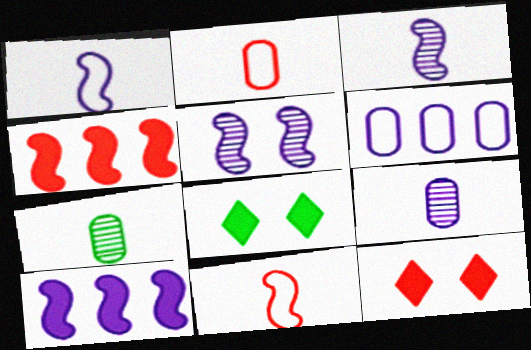[[1, 5, 10]]